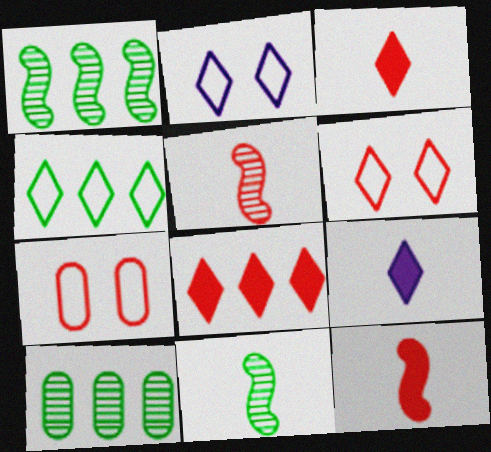[[1, 7, 9], 
[2, 10, 12], 
[5, 7, 8]]